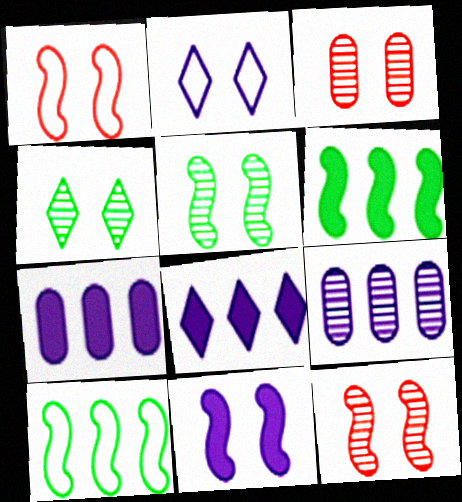[[1, 5, 11]]